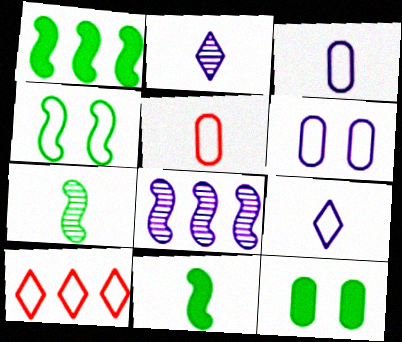[[1, 4, 7], 
[2, 5, 11], 
[3, 4, 10]]